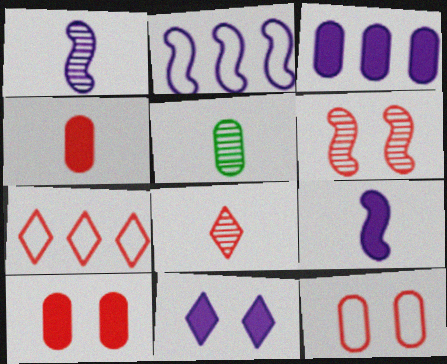[[1, 5, 8], 
[3, 5, 12], 
[3, 9, 11], 
[4, 6, 7]]